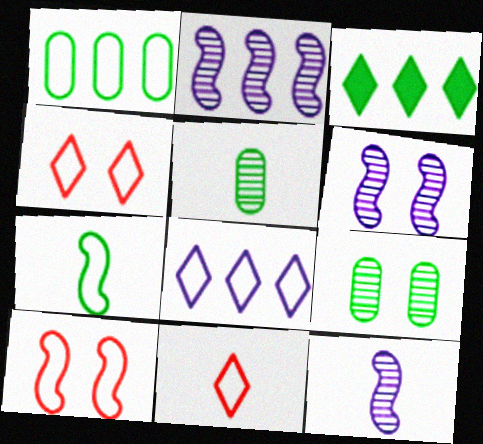[[2, 6, 12], 
[3, 7, 9]]